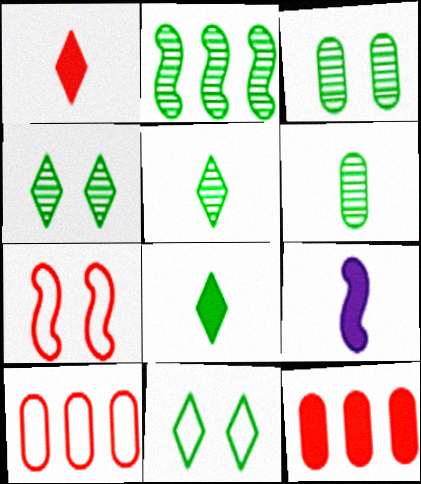[[2, 3, 5], 
[2, 4, 6], 
[2, 7, 9], 
[4, 9, 10]]